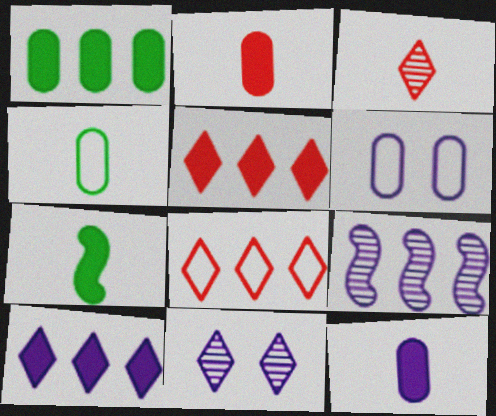[[1, 8, 9]]